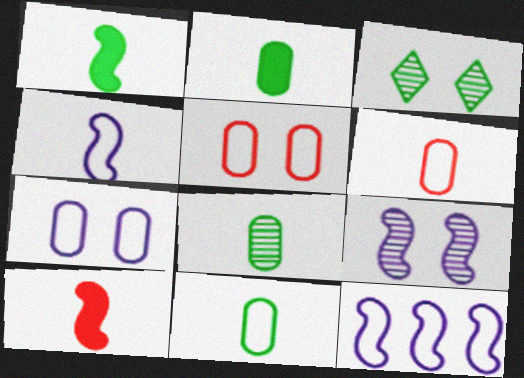[[2, 8, 11]]